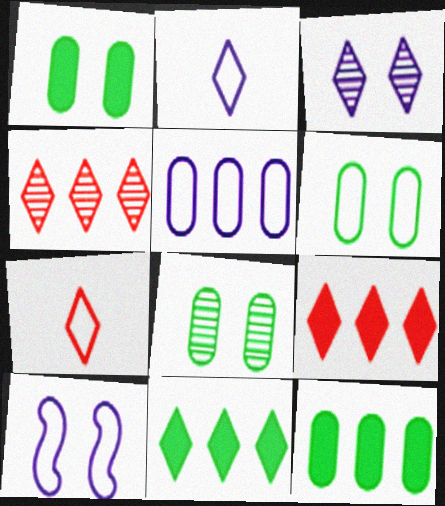[[1, 6, 8], 
[2, 5, 10], 
[3, 7, 11]]